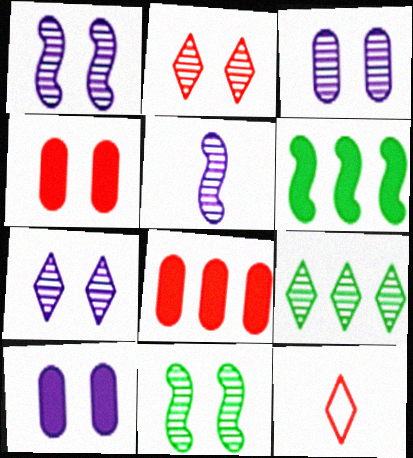[[1, 3, 7], 
[2, 3, 11], 
[3, 6, 12]]